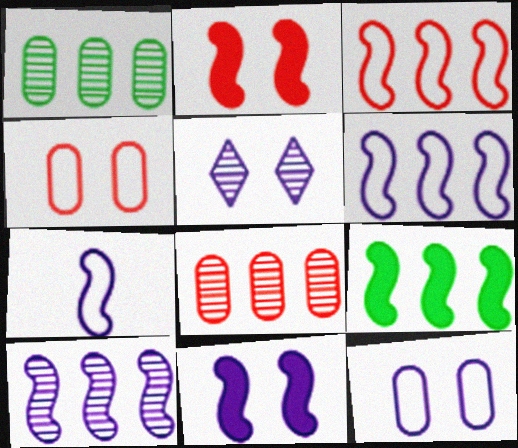[[3, 9, 10], 
[5, 11, 12], 
[7, 10, 11]]